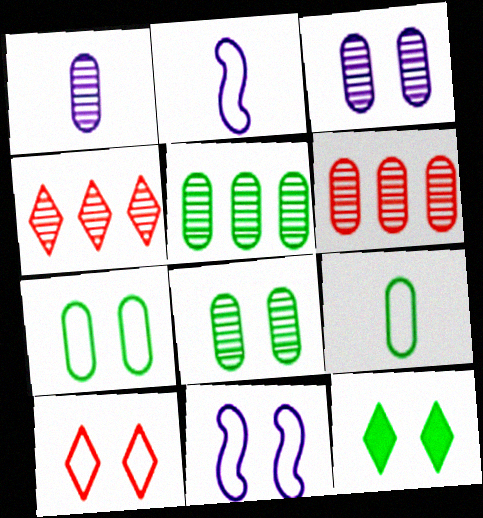[[1, 6, 8], 
[2, 6, 12], 
[7, 10, 11]]